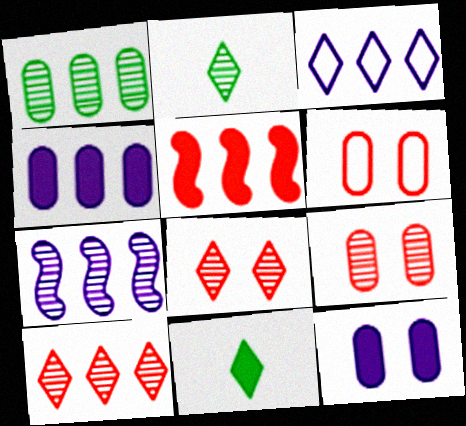[[1, 3, 5], 
[1, 7, 10], 
[2, 7, 9], 
[3, 4, 7], 
[3, 8, 11], 
[5, 11, 12], 
[6, 7, 11]]